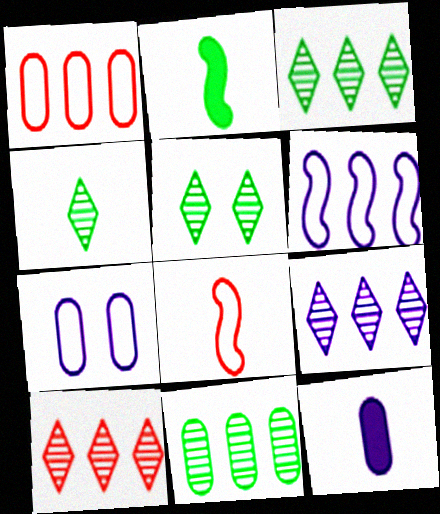[[2, 7, 10], 
[3, 4, 5], 
[3, 9, 10], 
[4, 8, 12]]